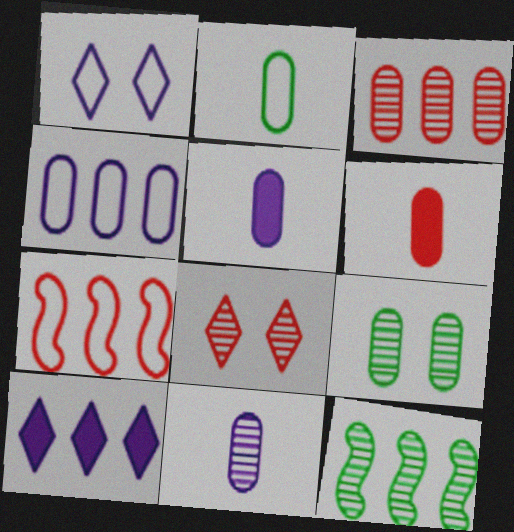[[1, 2, 7], 
[1, 6, 12], 
[2, 6, 11], 
[3, 9, 11], 
[4, 6, 9], 
[6, 7, 8], 
[8, 11, 12]]